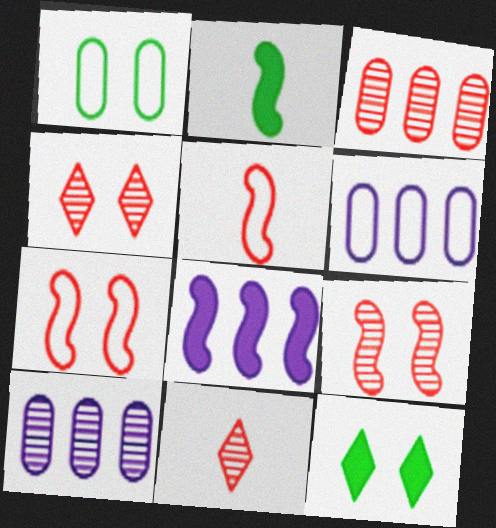[[1, 8, 11], 
[2, 4, 6], 
[3, 9, 11], 
[5, 10, 12]]